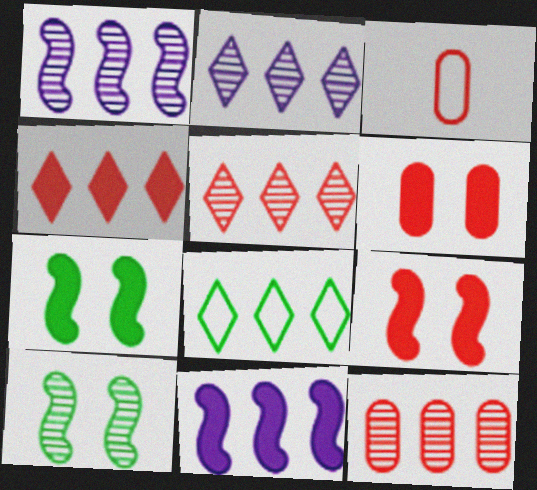[[2, 3, 7], 
[2, 4, 8], 
[3, 5, 9], 
[3, 6, 12], 
[8, 11, 12]]